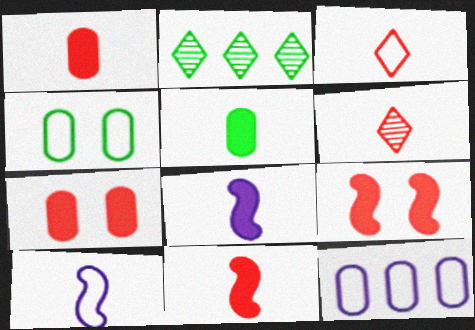[[2, 7, 10], 
[5, 6, 10]]